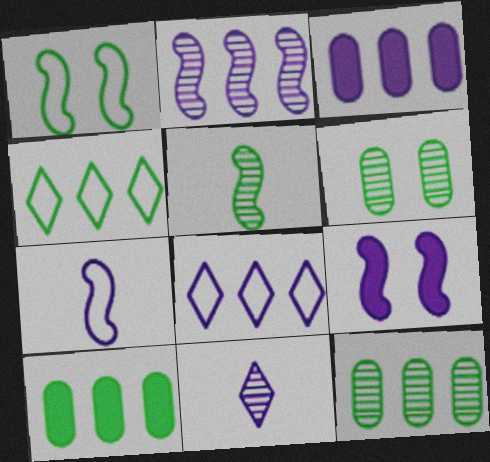[[2, 3, 8], 
[2, 7, 9]]